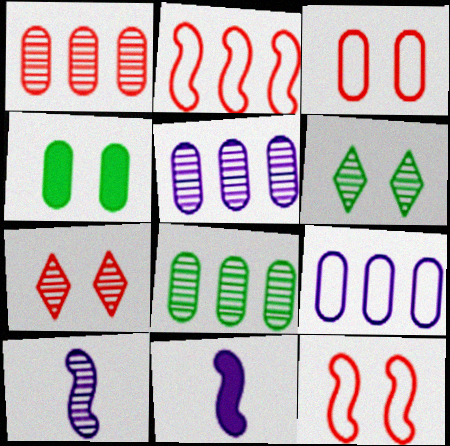[[1, 5, 8], 
[1, 6, 10], 
[7, 8, 10]]